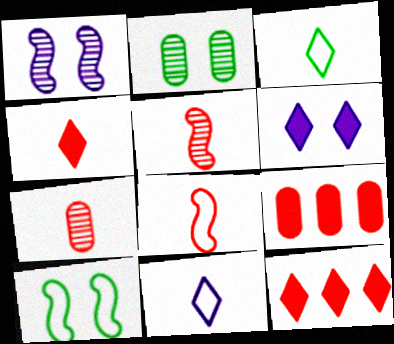[[1, 3, 9], 
[4, 7, 8]]